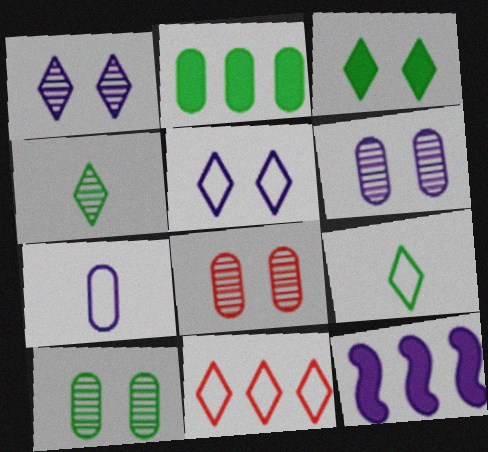[[1, 7, 12], 
[2, 7, 8], 
[5, 9, 11], 
[6, 8, 10], 
[8, 9, 12]]